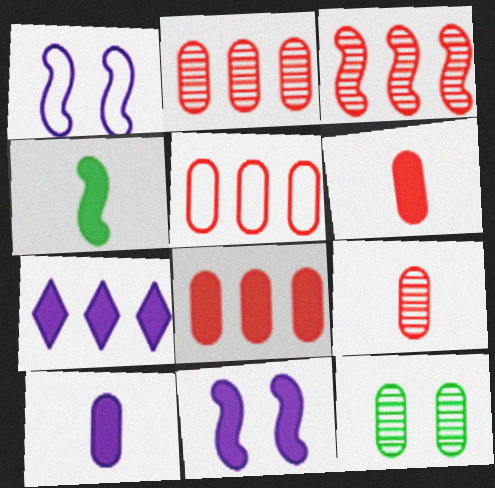[[1, 3, 4], 
[2, 5, 8], 
[5, 10, 12], 
[7, 10, 11]]